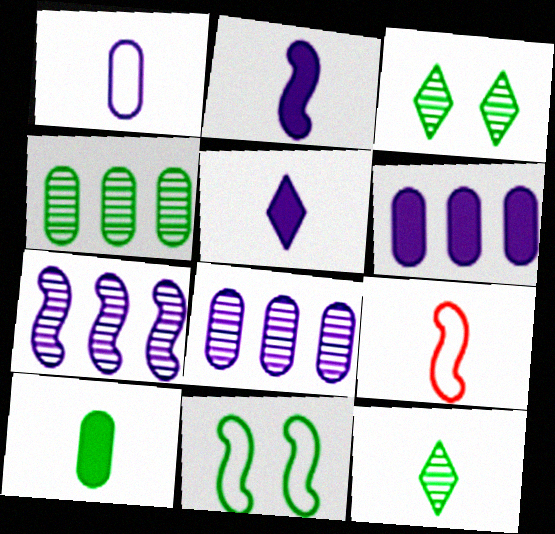[[3, 6, 9]]